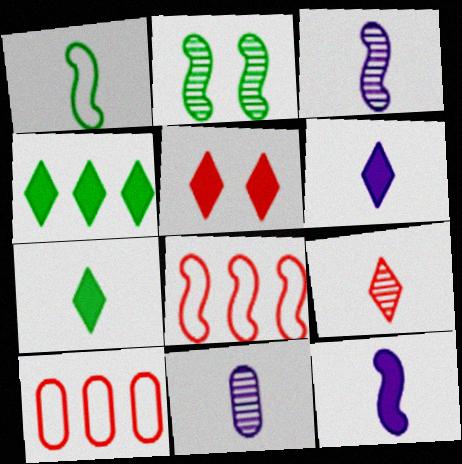[[2, 6, 10], 
[2, 8, 12], 
[4, 5, 6]]